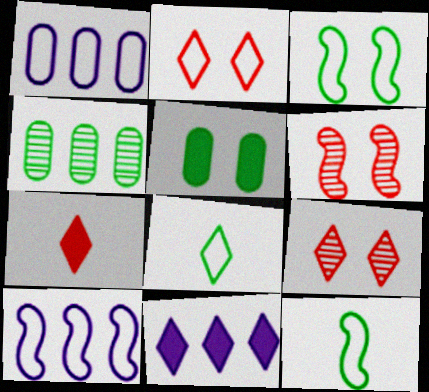[[1, 2, 12], 
[8, 9, 11]]